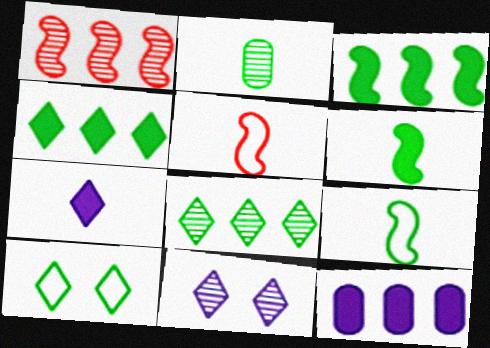[[1, 2, 11], 
[2, 3, 10], 
[2, 5, 7]]